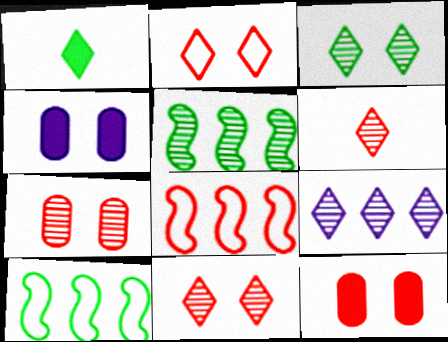[[1, 2, 9], 
[3, 6, 9], 
[4, 6, 10], 
[6, 8, 12]]